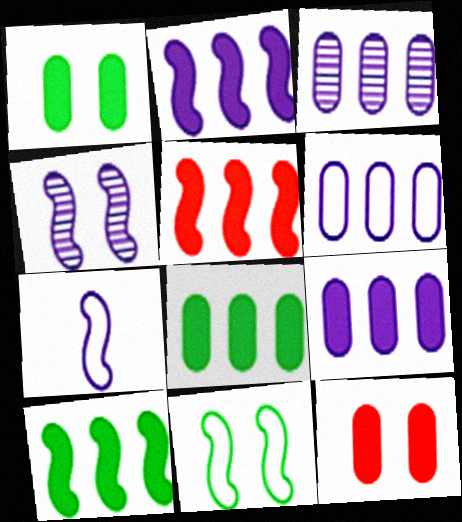[[2, 4, 7], 
[2, 5, 10], 
[3, 6, 9]]